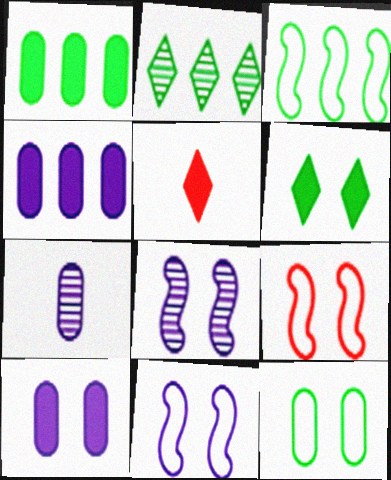[[1, 2, 3]]